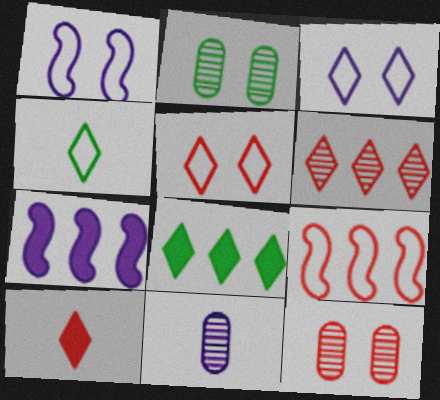[[3, 7, 11], 
[4, 7, 12], 
[5, 6, 10], 
[9, 10, 12]]